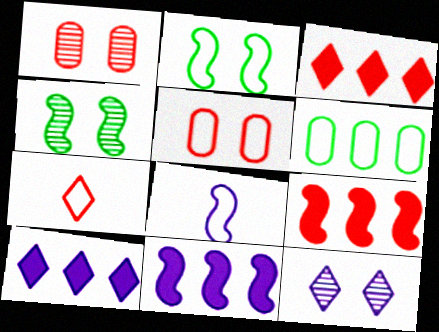[[1, 4, 12], 
[1, 7, 9], 
[4, 8, 9]]